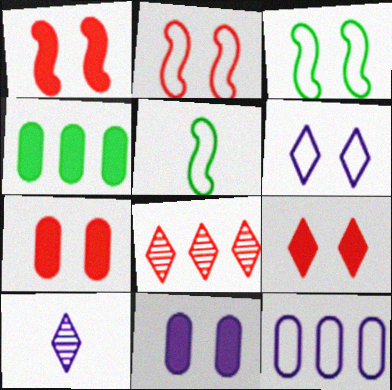[[1, 7, 9], 
[2, 4, 10], 
[5, 8, 11]]